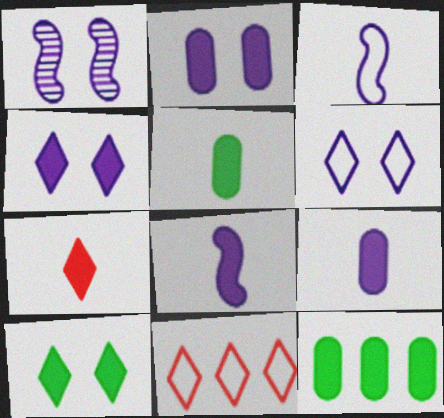[[1, 2, 6], 
[1, 5, 11], 
[5, 7, 8]]